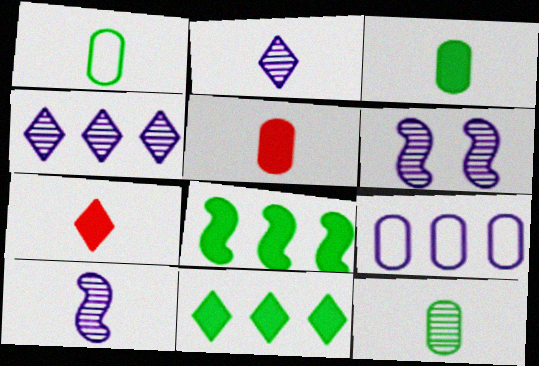[[1, 3, 12], 
[1, 7, 10]]